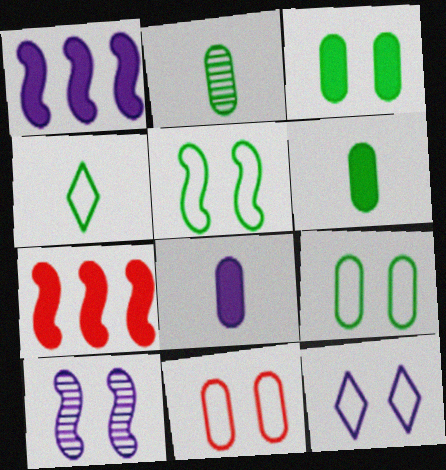[[2, 7, 12], 
[5, 11, 12]]